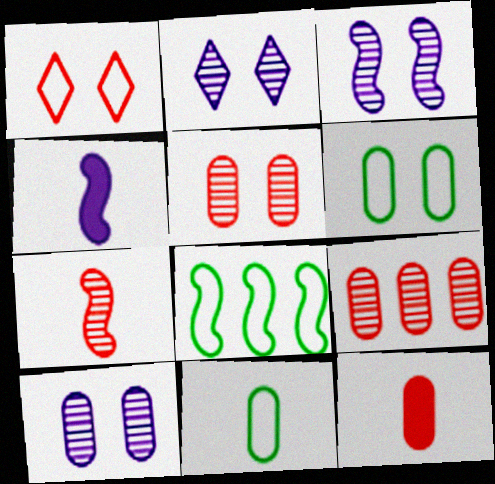[[2, 3, 10], 
[2, 8, 12]]